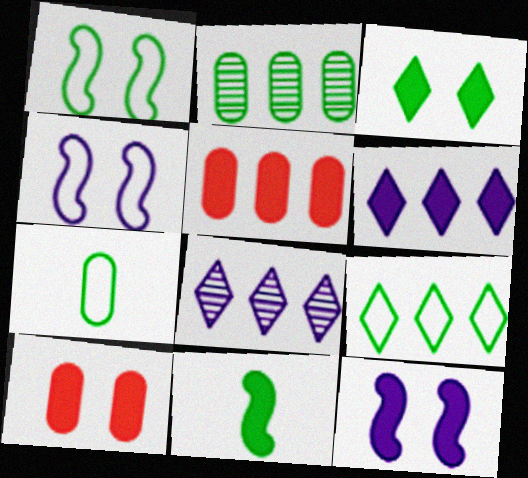[[1, 7, 9], 
[3, 10, 12], 
[6, 10, 11]]